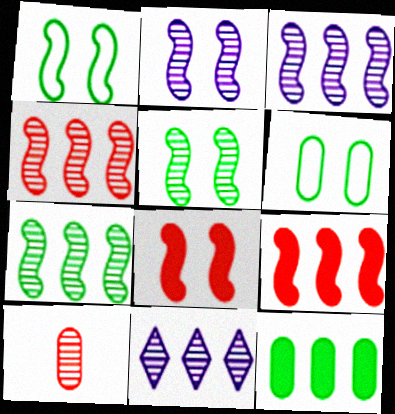[[1, 2, 8], 
[3, 4, 7], 
[5, 10, 11]]